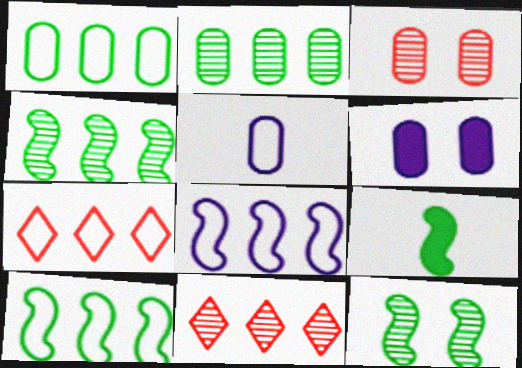[[1, 7, 8], 
[9, 10, 12]]